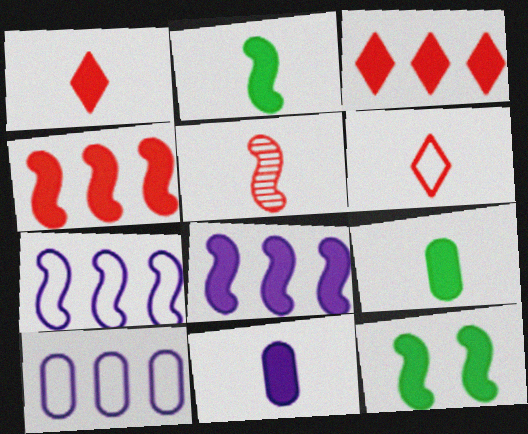[[1, 2, 11], 
[3, 11, 12], 
[5, 7, 12]]